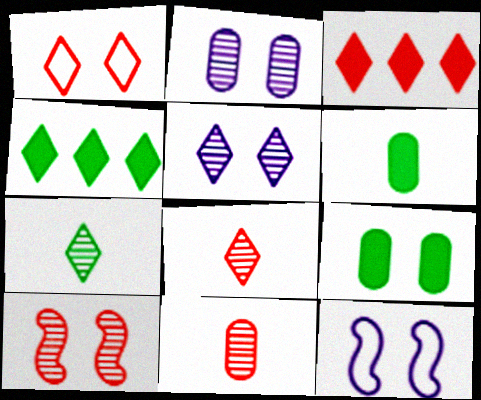[[1, 3, 8], 
[4, 11, 12]]